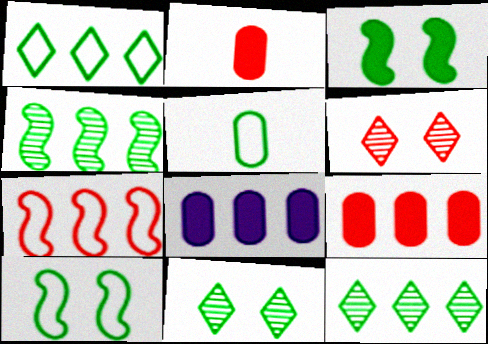[[1, 5, 10], 
[2, 6, 7], 
[3, 5, 12], 
[7, 8, 12]]